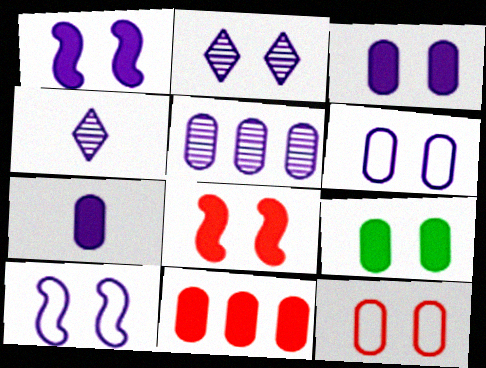[[1, 2, 6], 
[2, 3, 10], 
[5, 6, 7], 
[7, 9, 11]]